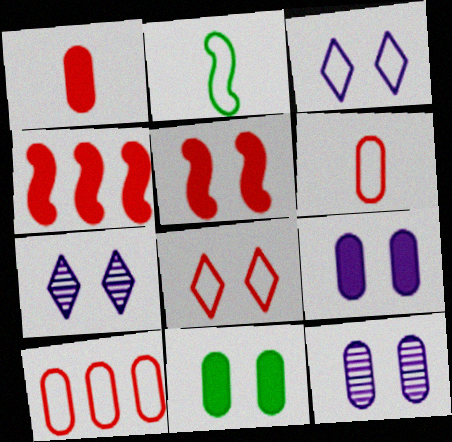[[2, 3, 10]]